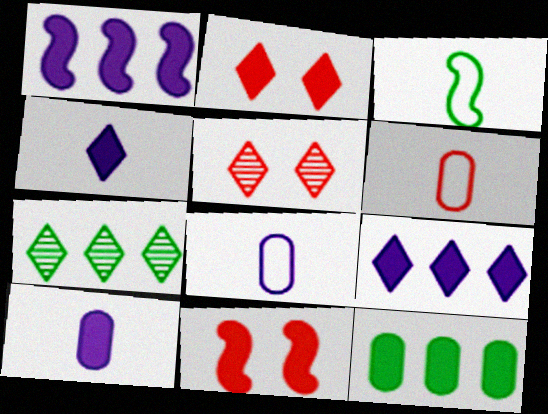[[4, 11, 12], 
[7, 8, 11]]